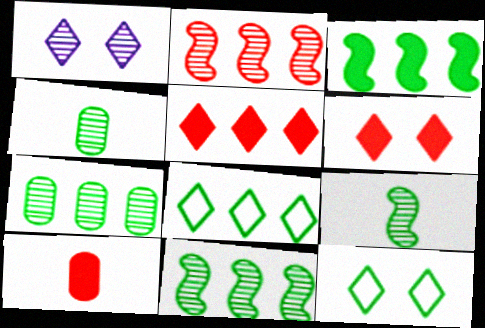[[1, 2, 4], 
[1, 6, 12], 
[3, 4, 12], 
[3, 7, 8]]